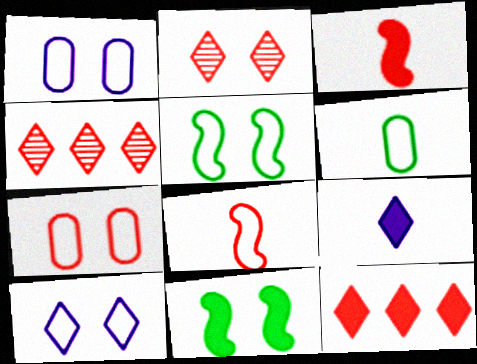[[1, 2, 11], 
[3, 4, 7], 
[5, 7, 10]]